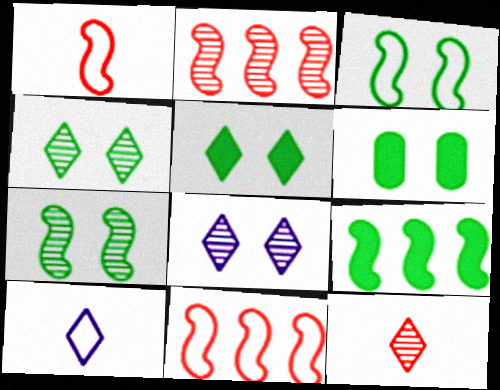[[2, 6, 10], 
[3, 4, 6]]